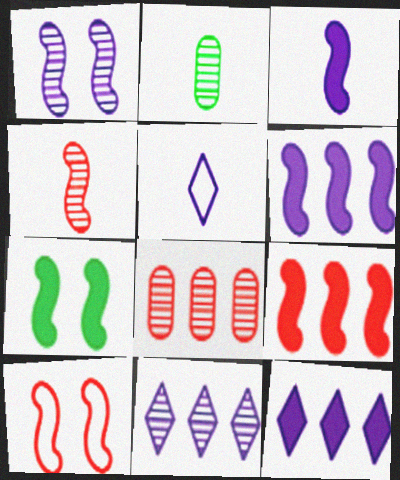[[1, 7, 10], 
[2, 10, 12], 
[3, 7, 9], 
[4, 9, 10], 
[5, 7, 8]]